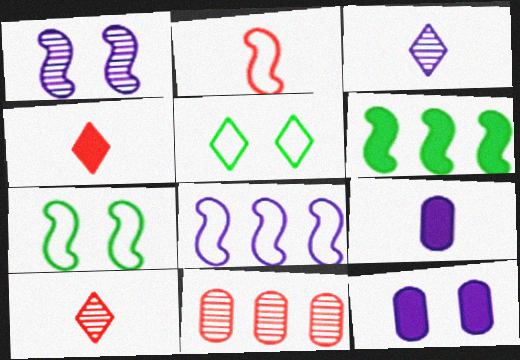[[1, 2, 6], 
[2, 7, 8], 
[3, 8, 12], 
[4, 6, 12]]